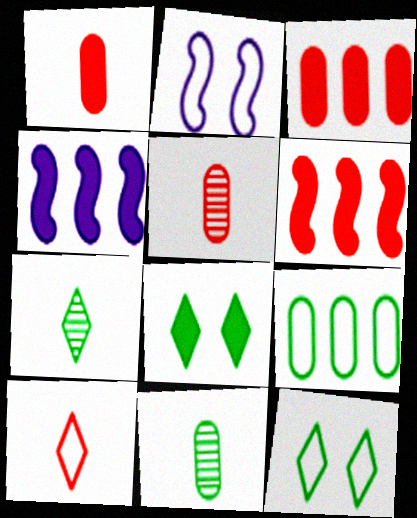[[1, 4, 8], 
[2, 3, 7], 
[2, 9, 10], 
[4, 5, 12]]